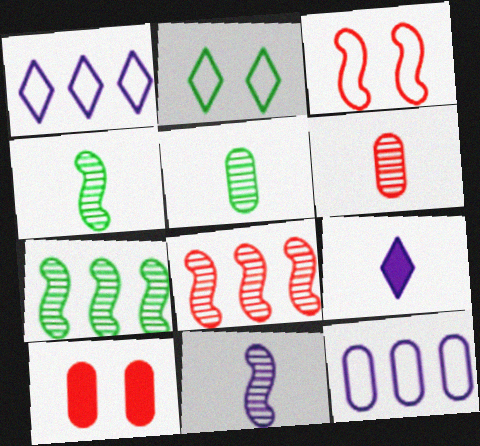[[1, 4, 10], 
[5, 10, 12]]